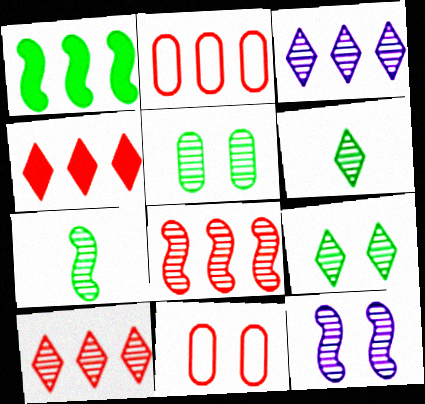[[1, 2, 3], 
[2, 4, 8], 
[7, 8, 12]]